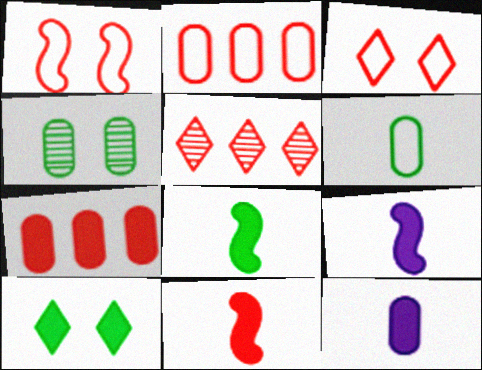[[2, 4, 12], 
[7, 9, 10], 
[8, 9, 11]]